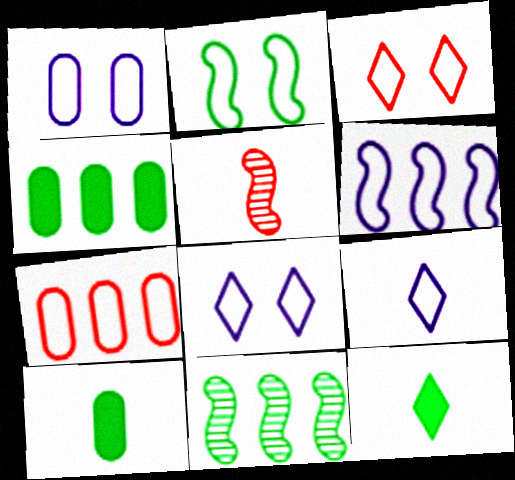[[1, 2, 3], 
[1, 6, 9], 
[2, 7, 9], 
[4, 5, 8], 
[5, 9, 10]]